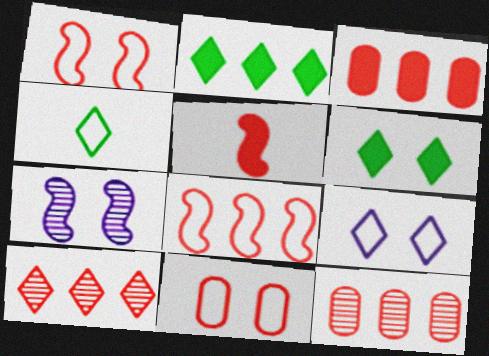[[3, 4, 7], 
[3, 8, 10], 
[5, 10, 11], 
[6, 7, 11]]